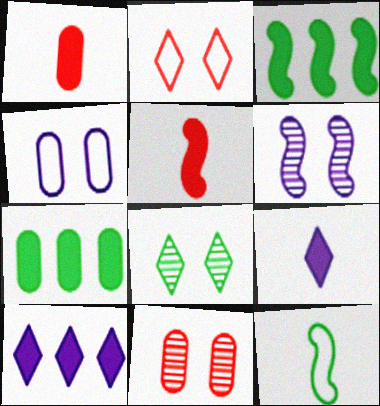[[6, 8, 11], 
[7, 8, 12], 
[10, 11, 12]]